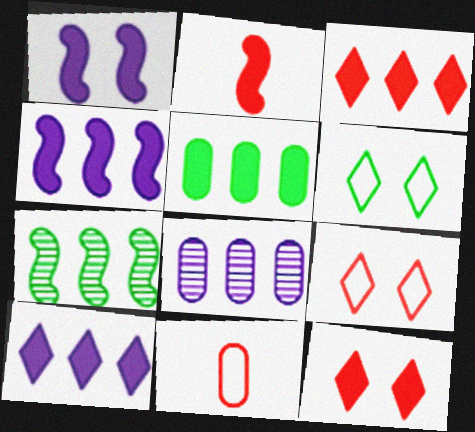[[2, 6, 8], 
[3, 4, 5]]